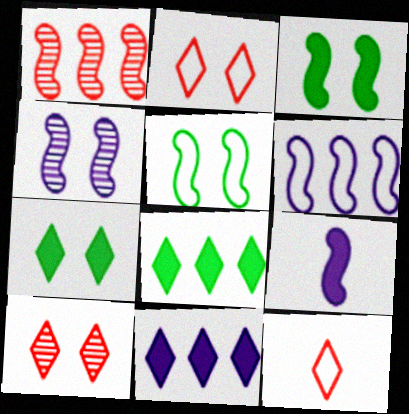[[1, 5, 9], 
[4, 6, 9]]